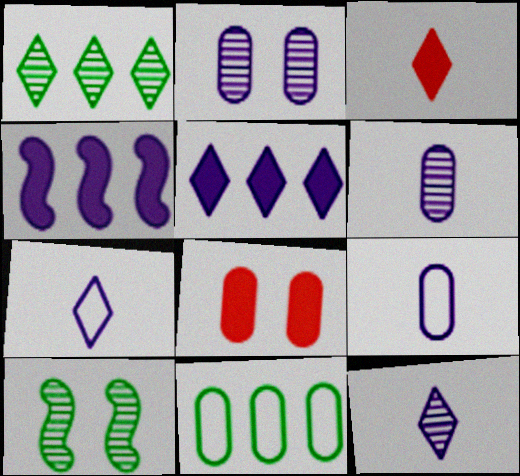[[2, 4, 7], 
[6, 8, 11]]